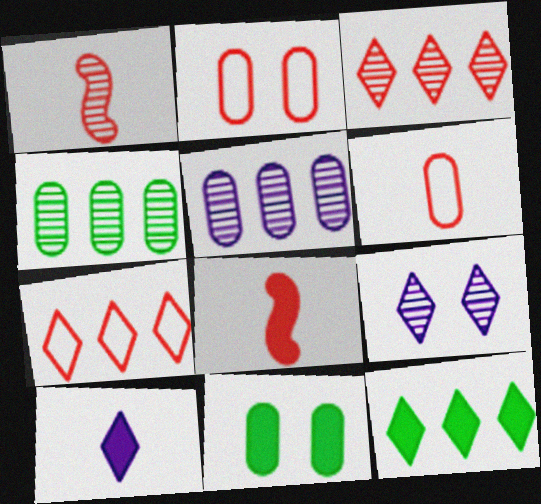[[1, 4, 9], 
[2, 3, 8], 
[5, 6, 11]]